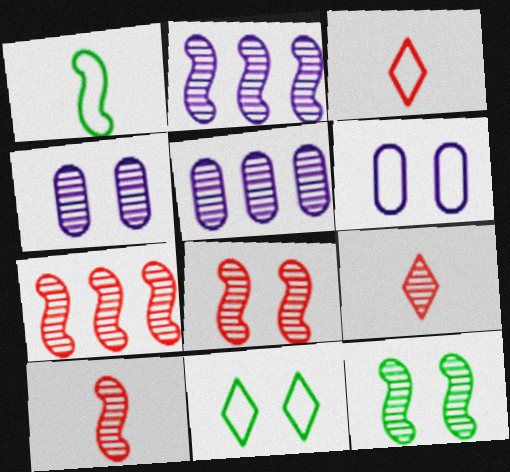[[2, 10, 12], 
[5, 9, 12], 
[7, 8, 10]]